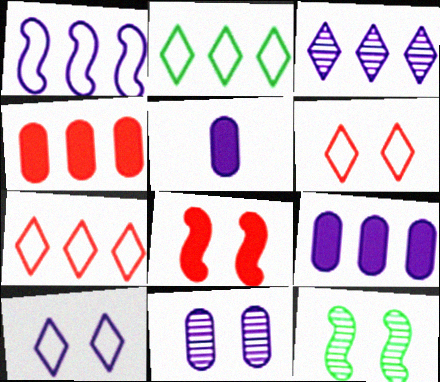[[1, 3, 9], 
[5, 7, 12]]